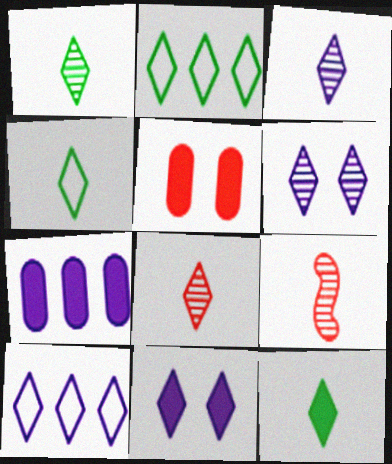[[1, 3, 8], 
[1, 4, 12], 
[2, 8, 11], 
[3, 10, 11]]